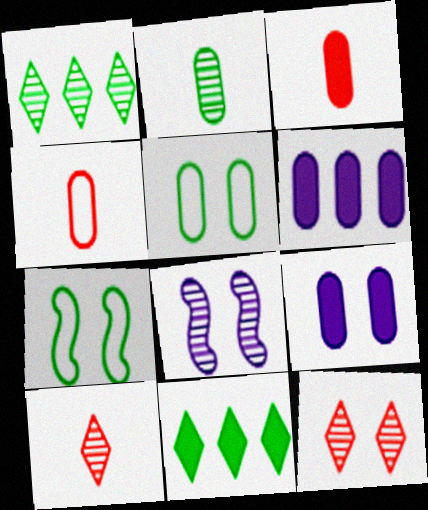[[2, 7, 11], 
[4, 8, 11], 
[6, 7, 10], 
[7, 9, 12]]